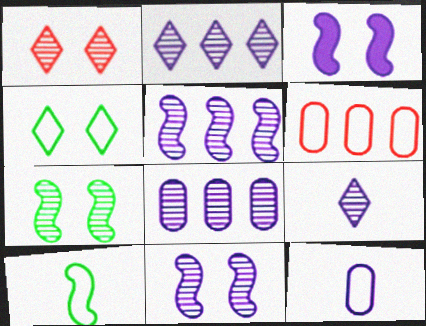[[2, 3, 12], 
[2, 5, 8], 
[8, 9, 11]]